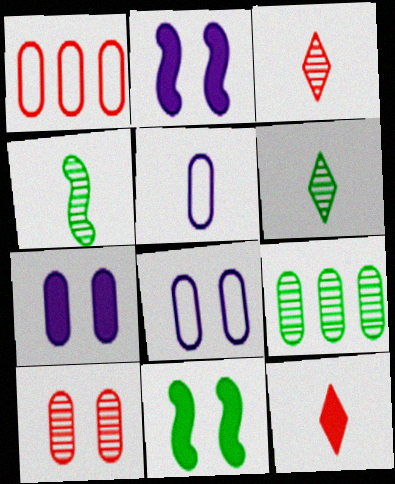[[1, 2, 6], 
[4, 5, 12]]